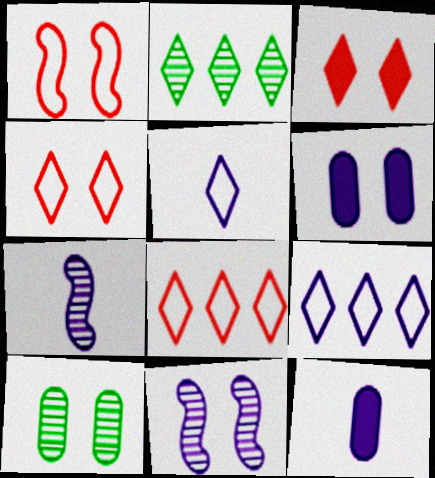[[1, 2, 12], 
[2, 3, 5], 
[5, 7, 12], 
[6, 7, 9], 
[9, 11, 12]]